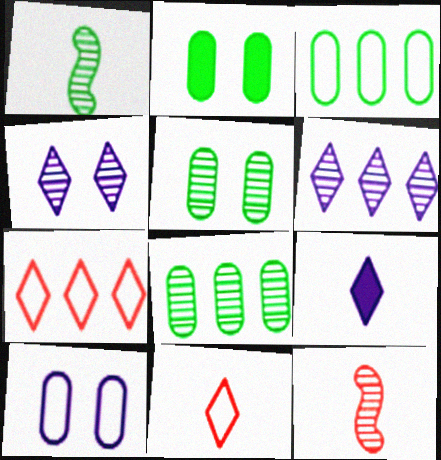[[4, 8, 12], 
[5, 6, 12]]